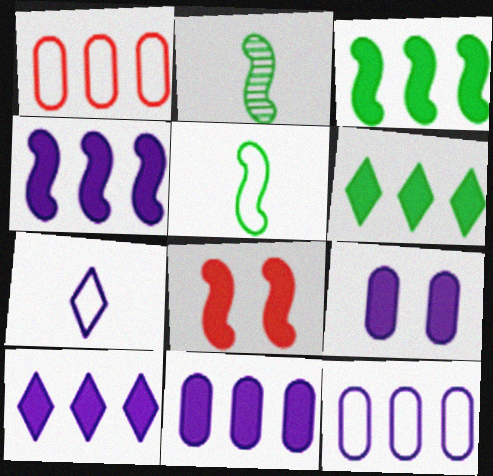[[4, 10, 11]]